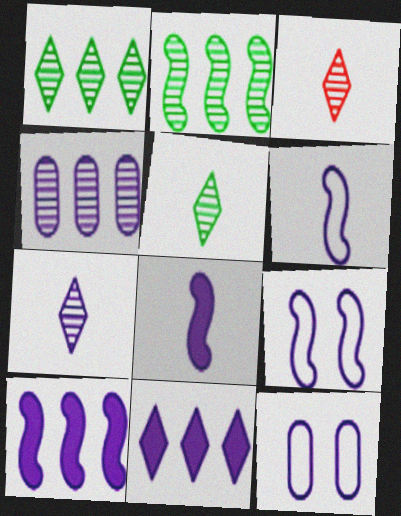[[3, 5, 7], 
[7, 10, 12]]